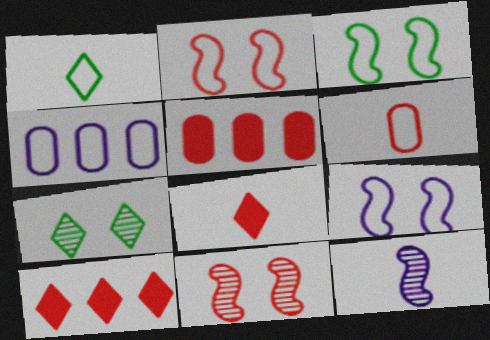[[1, 2, 4], 
[2, 3, 9], 
[6, 10, 11]]